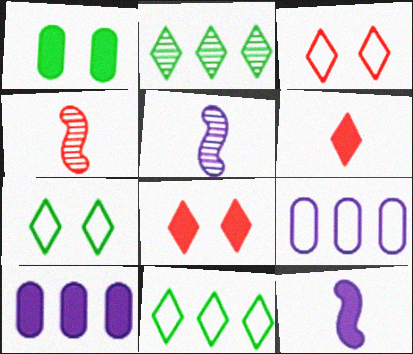[[4, 7, 10]]